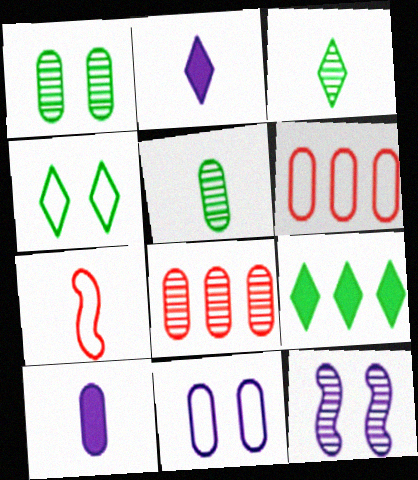[[1, 6, 10], 
[2, 5, 7], 
[3, 4, 9], 
[3, 7, 10], 
[3, 8, 12]]